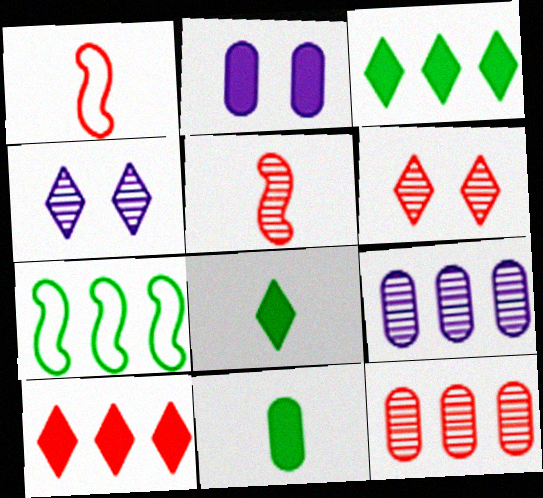[[5, 6, 12], 
[7, 9, 10]]